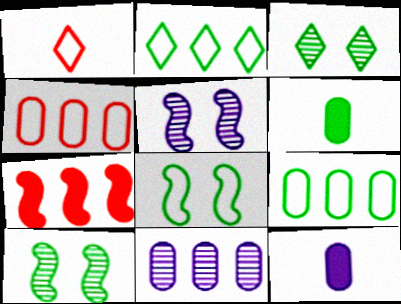[[2, 6, 10], 
[2, 7, 11]]